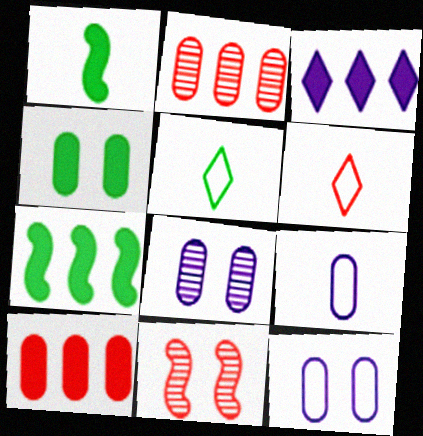[[2, 4, 9], 
[3, 7, 10], 
[6, 7, 8], 
[6, 10, 11]]